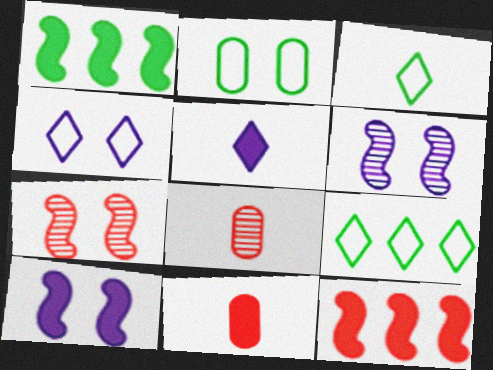[[1, 4, 8], 
[6, 9, 11], 
[8, 9, 10]]